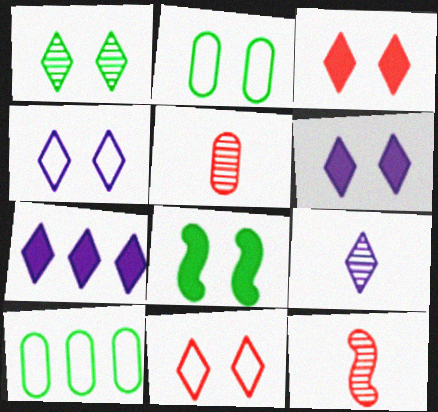[[1, 2, 8], 
[1, 3, 4], 
[1, 6, 11], 
[2, 7, 12], 
[4, 7, 9], 
[6, 10, 12]]